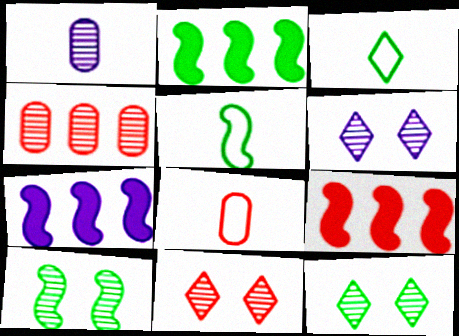[[2, 5, 10], 
[2, 6, 8], 
[2, 7, 9], 
[6, 11, 12], 
[7, 8, 12], 
[8, 9, 11]]